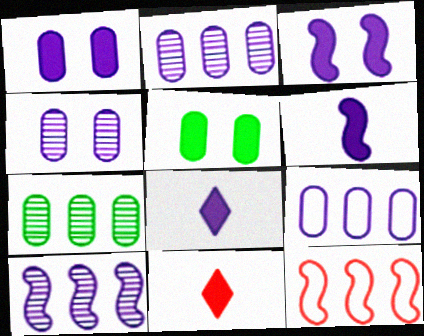[]